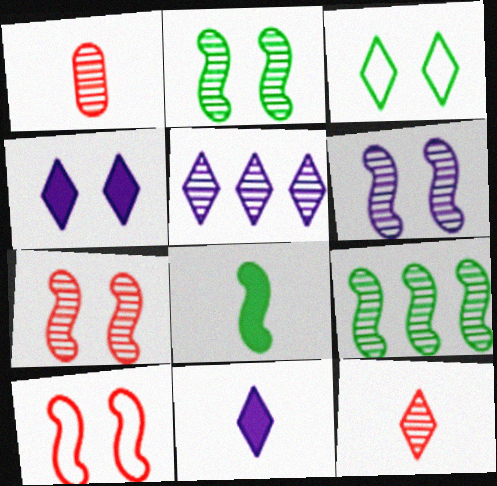[[1, 2, 5], 
[2, 6, 7]]